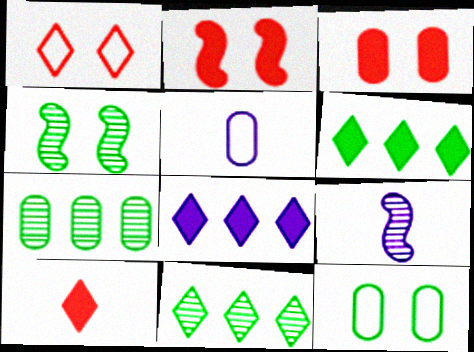[[2, 5, 11], 
[3, 5, 7]]